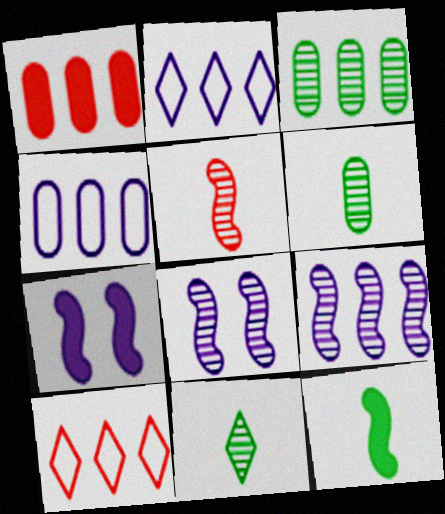[[1, 3, 4], 
[6, 7, 10]]